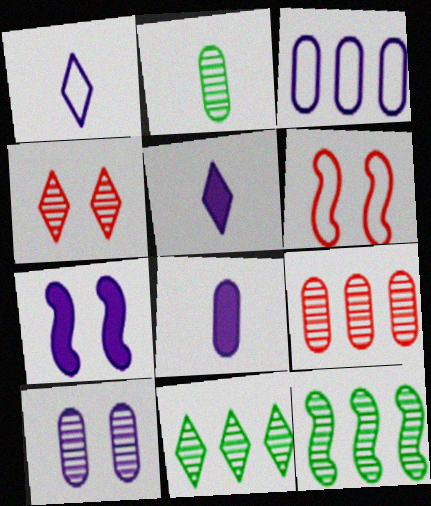[[2, 9, 10], 
[3, 8, 10], 
[6, 8, 11]]